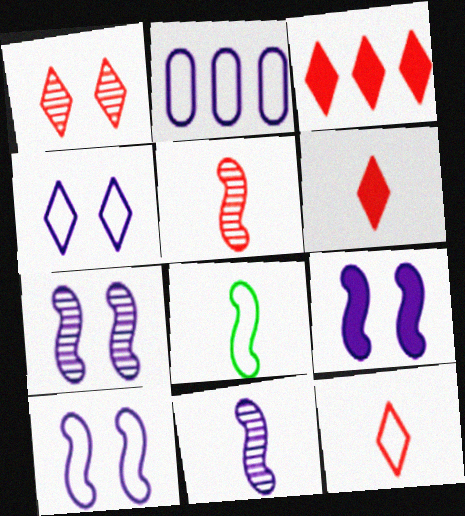[[1, 3, 12], 
[7, 9, 10]]